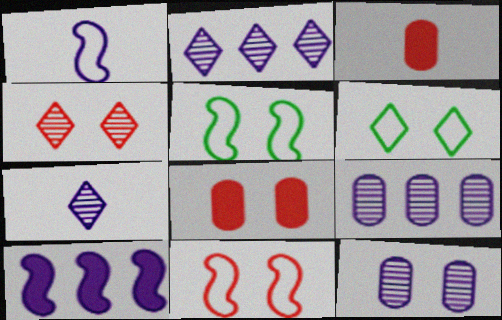[[2, 3, 5], 
[4, 8, 11]]